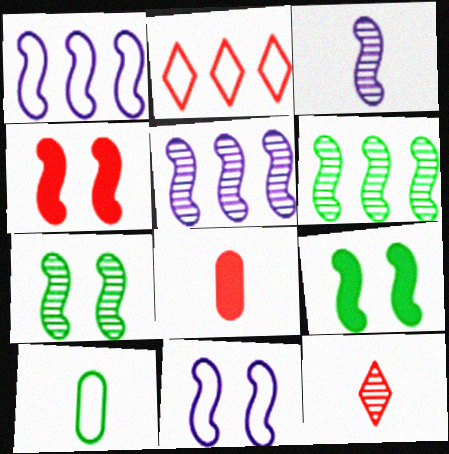[[2, 10, 11], 
[4, 7, 11]]